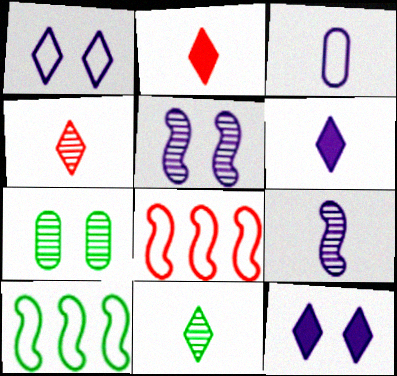[[3, 6, 9], 
[6, 7, 8]]